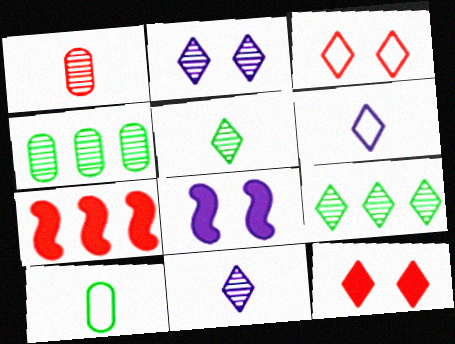[[1, 3, 7], 
[2, 7, 10], 
[6, 9, 12]]